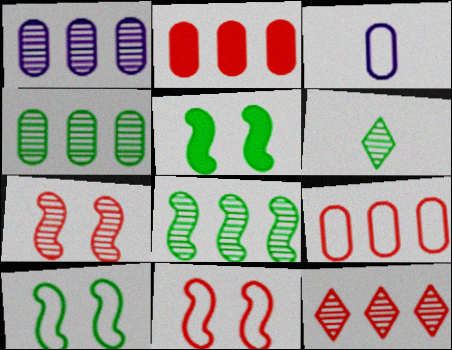[[1, 6, 7], 
[1, 8, 12], 
[3, 5, 12]]